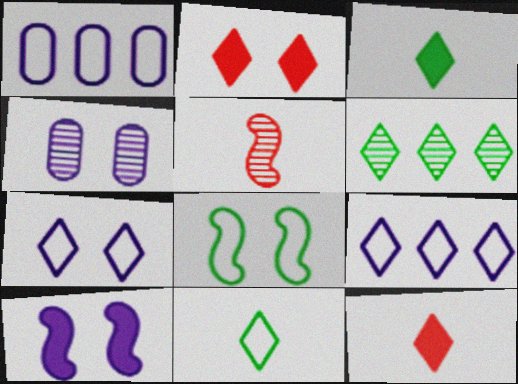[[2, 4, 8], 
[4, 5, 6], 
[4, 7, 10], 
[6, 7, 12]]